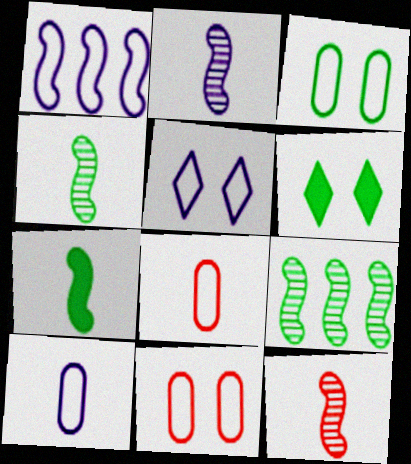[[1, 5, 10], 
[2, 4, 12]]